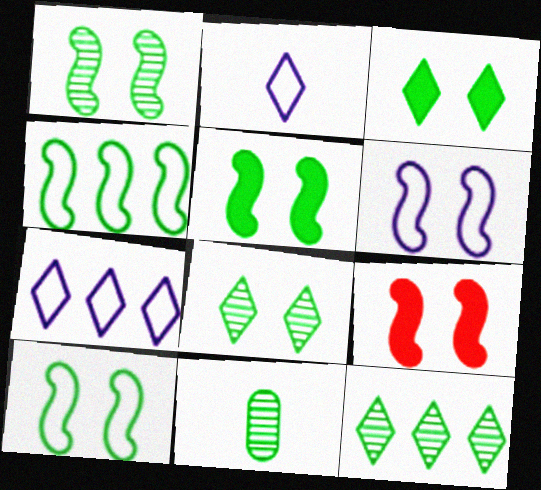[[1, 5, 10], 
[1, 6, 9], 
[1, 11, 12], 
[3, 4, 11], 
[7, 9, 11]]